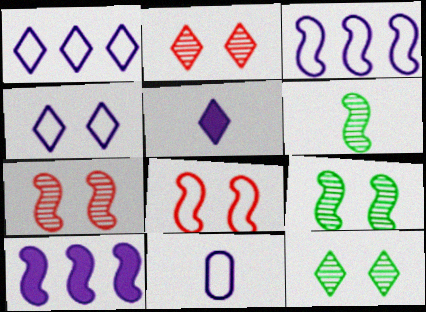[[3, 4, 11], 
[6, 8, 10]]